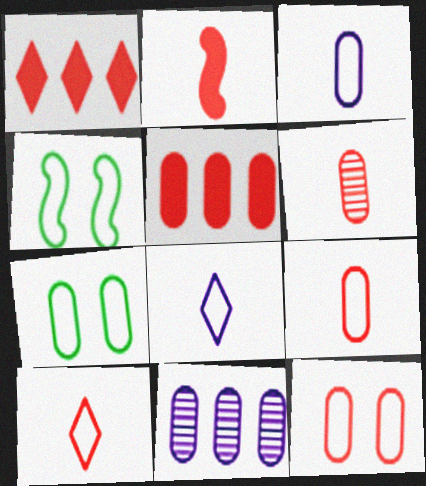[[2, 6, 10], 
[5, 6, 12]]